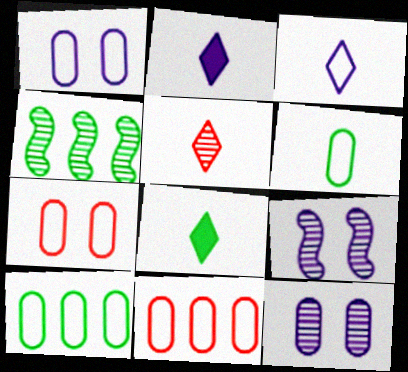[[1, 6, 11], 
[2, 4, 7], 
[3, 5, 8], 
[4, 5, 12], 
[8, 9, 11]]